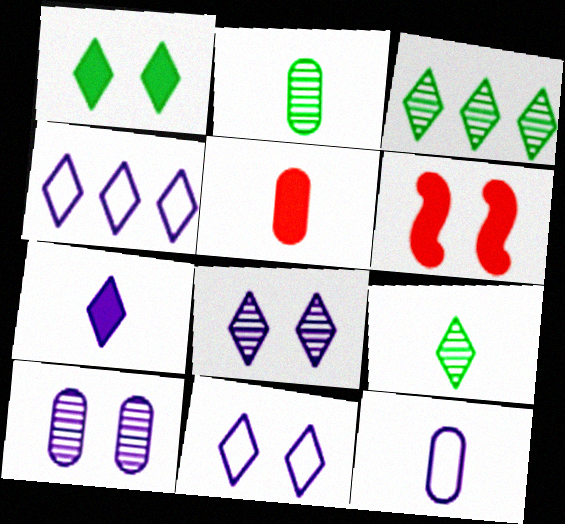[[2, 4, 6], 
[2, 5, 12], 
[3, 6, 12], 
[4, 7, 8]]